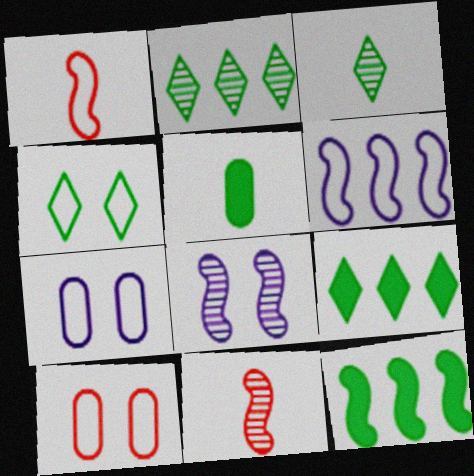[[1, 8, 12], 
[3, 4, 9], 
[7, 9, 11]]